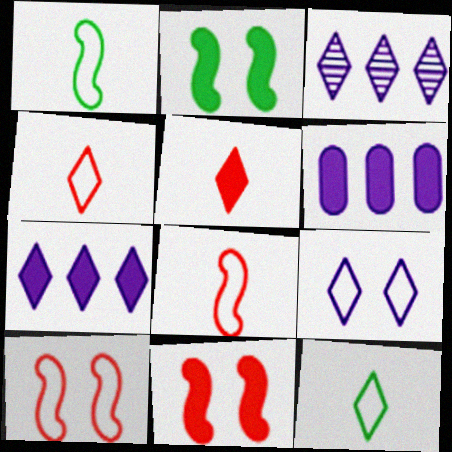[[2, 5, 6]]